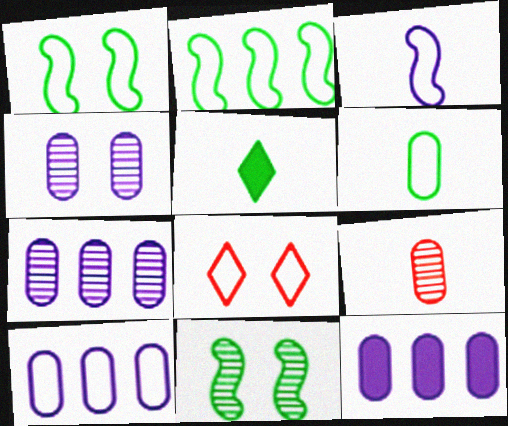[[3, 5, 9], 
[7, 10, 12]]